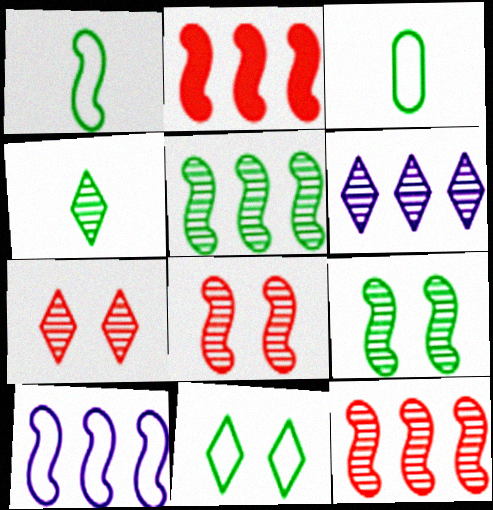[[2, 5, 10], 
[4, 6, 7]]